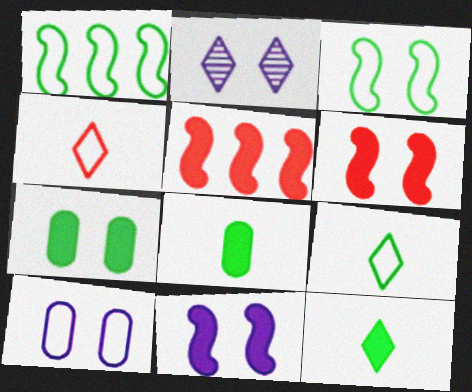[[1, 4, 10], 
[2, 10, 11]]